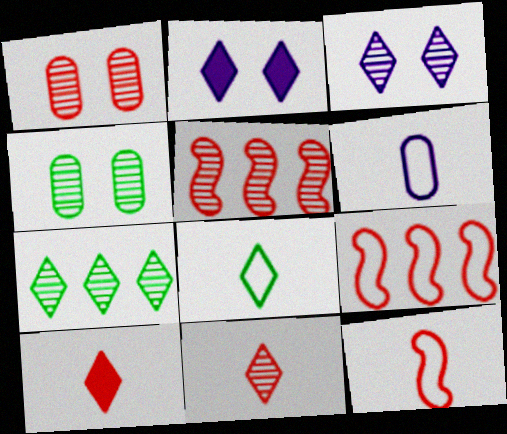[[1, 5, 11], 
[1, 9, 10], 
[3, 7, 11], 
[6, 8, 12]]